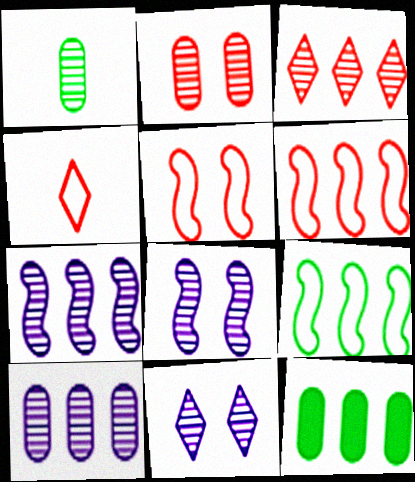[[1, 2, 10], 
[1, 3, 8], 
[4, 8, 12]]